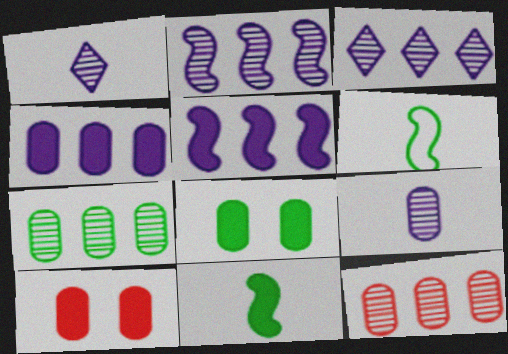[[3, 6, 10]]